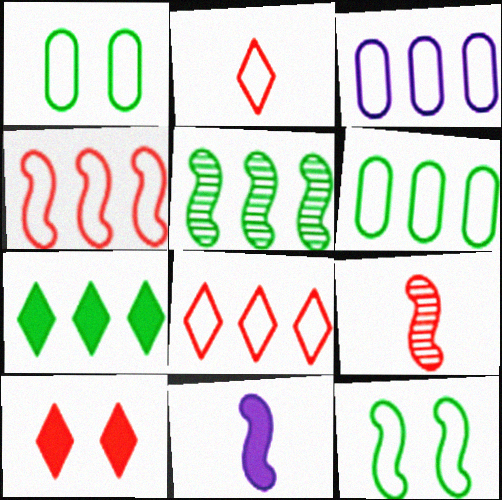[[2, 3, 12], 
[5, 6, 7]]